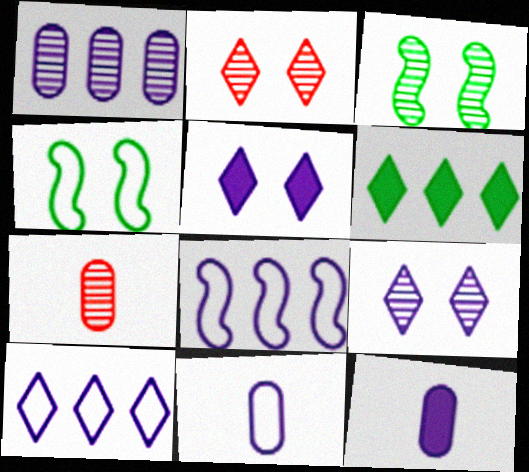[[8, 9, 12]]